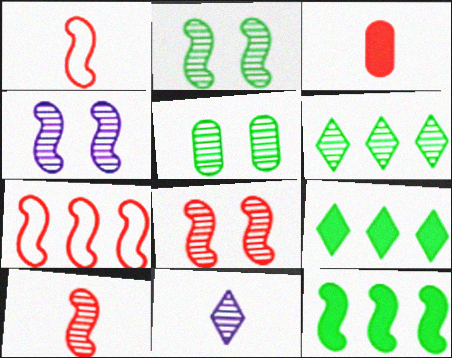[[1, 4, 12], 
[2, 4, 8]]